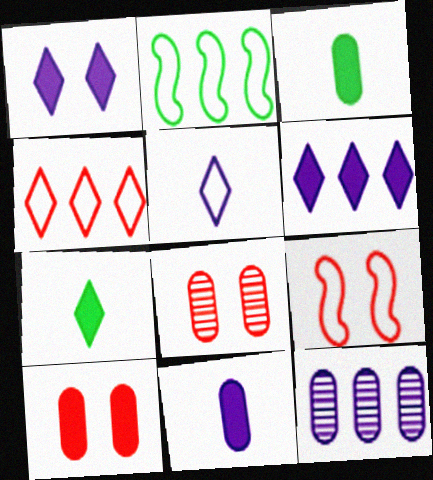[[7, 9, 12]]